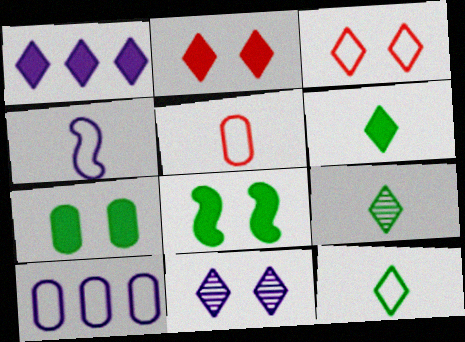[[1, 2, 6], 
[1, 3, 9], 
[4, 5, 12], 
[6, 9, 12]]